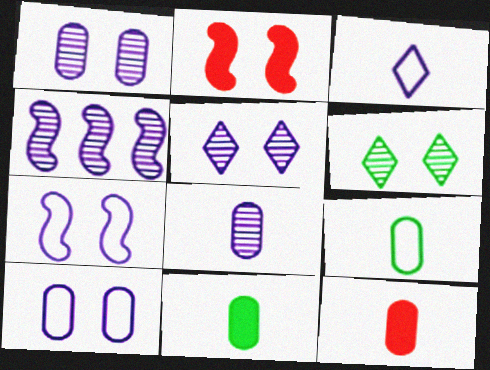[[2, 6, 10], 
[4, 5, 8], 
[8, 9, 12]]